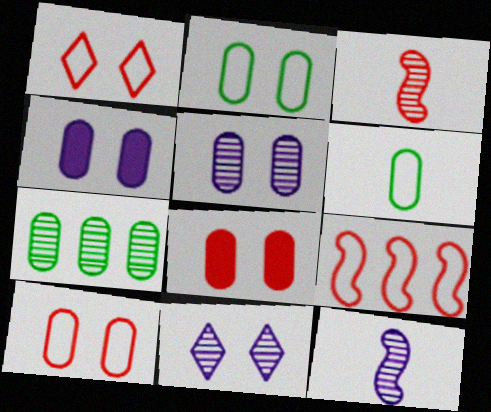[[2, 5, 8], 
[3, 7, 11]]